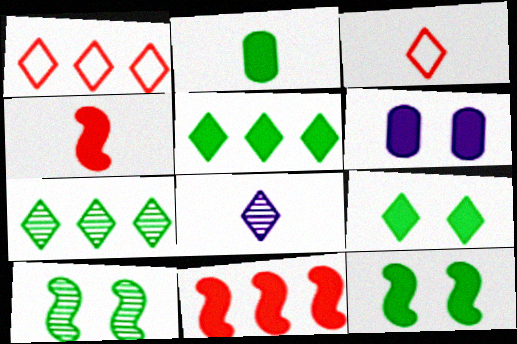[[1, 8, 9], 
[2, 5, 12], 
[4, 5, 6]]